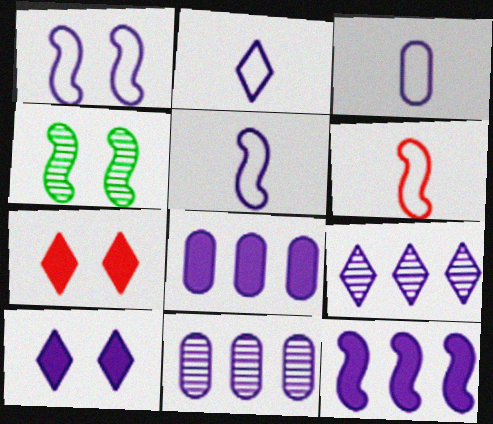[[2, 3, 5], 
[2, 9, 10], 
[4, 6, 12], 
[5, 10, 11]]